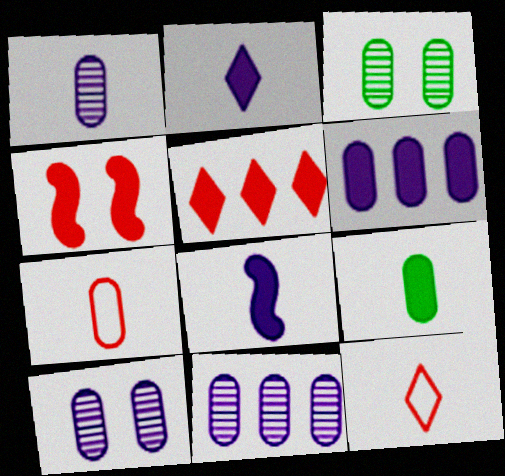[[1, 7, 9], 
[1, 10, 11], 
[3, 6, 7]]